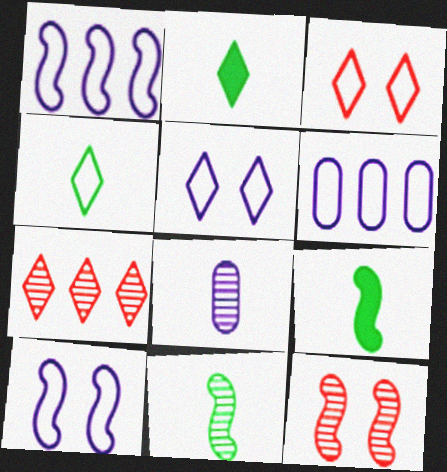[[1, 9, 12], 
[2, 5, 7], 
[2, 6, 12]]